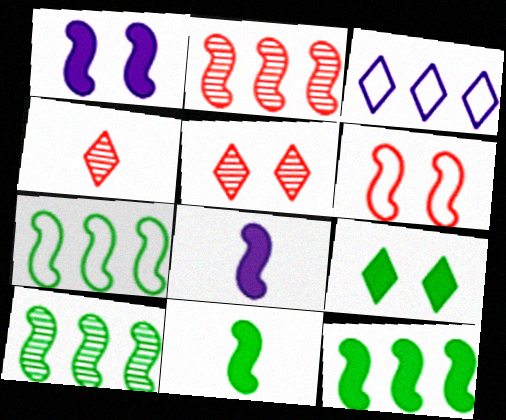[[3, 4, 9], 
[6, 8, 10], 
[7, 10, 12]]